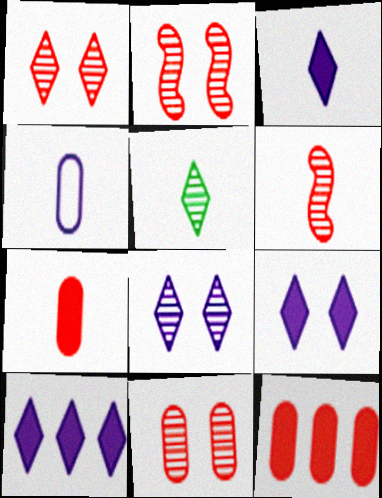[[1, 2, 11], 
[3, 9, 10]]